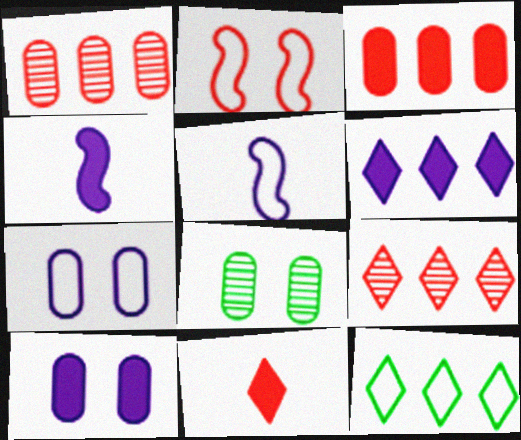[[1, 2, 11], 
[4, 6, 10], 
[6, 9, 12]]